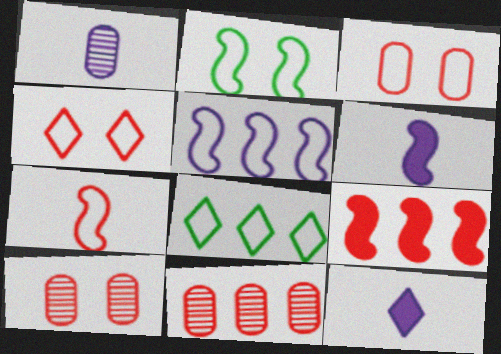[[2, 5, 7], 
[2, 11, 12], 
[6, 8, 10]]